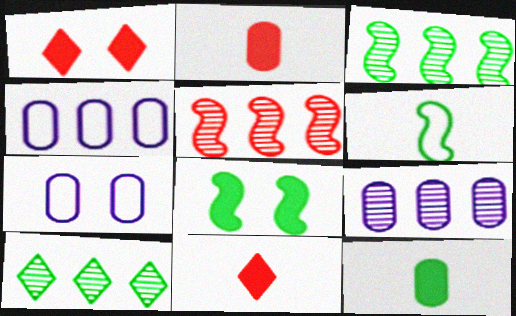[[1, 6, 9], 
[3, 6, 8], 
[3, 7, 11], 
[5, 9, 10]]